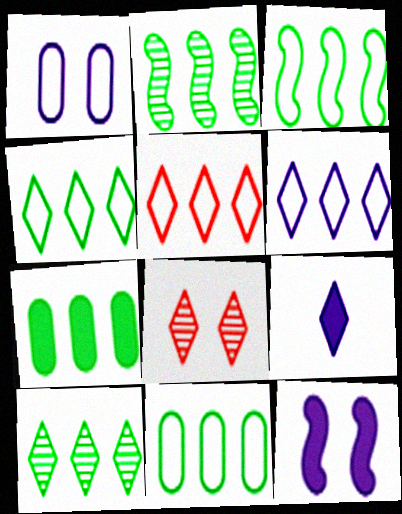[[2, 4, 7], 
[3, 4, 11], 
[3, 7, 10], 
[4, 5, 6], 
[4, 8, 9]]